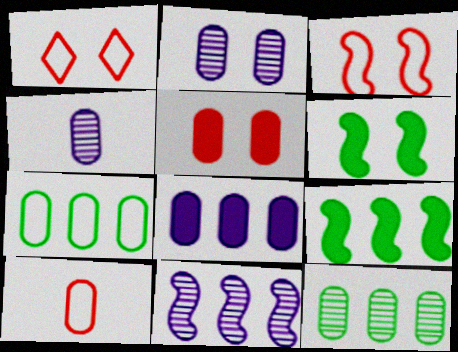[[1, 2, 6], 
[1, 4, 9], 
[4, 5, 7]]